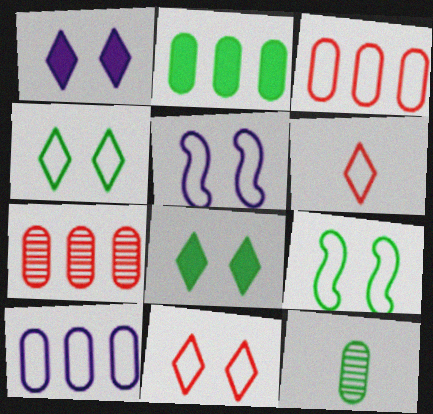[[2, 7, 10], 
[6, 9, 10]]